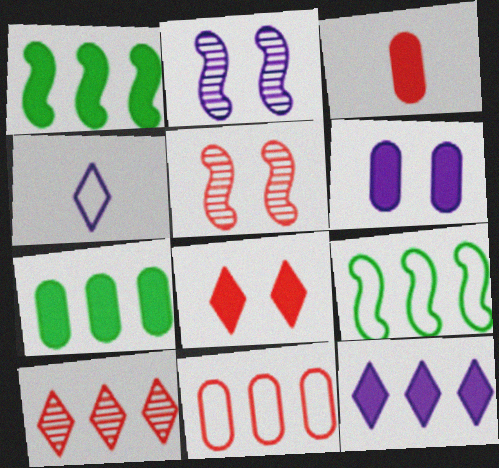[[3, 6, 7], 
[4, 5, 7]]